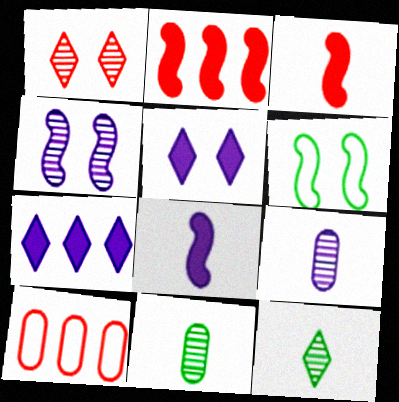[[1, 3, 10]]